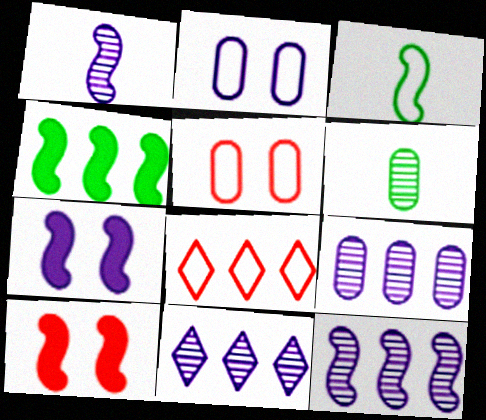[[2, 3, 8], 
[3, 10, 12], 
[4, 8, 9], 
[6, 7, 8], 
[9, 11, 12]]